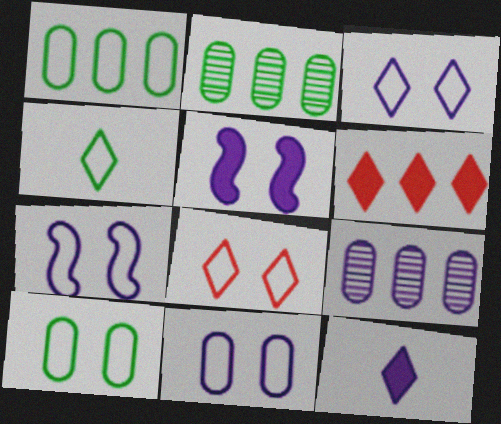[[3, 7, 11], 
[7, 8, 10], 
[7, 9, 12]]